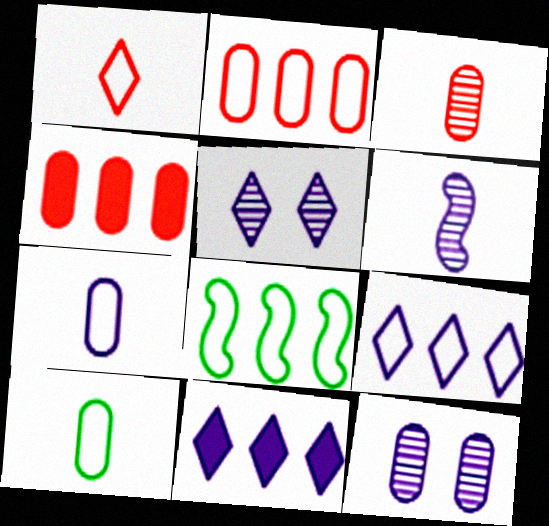[[2, 8, 9], 
[4, 10, 12]]